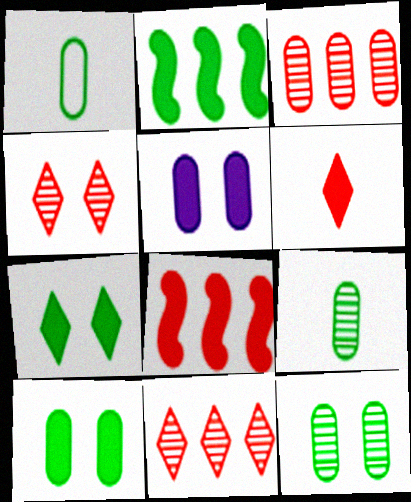[[1, 3, 5], 
[2, 5, 6]]